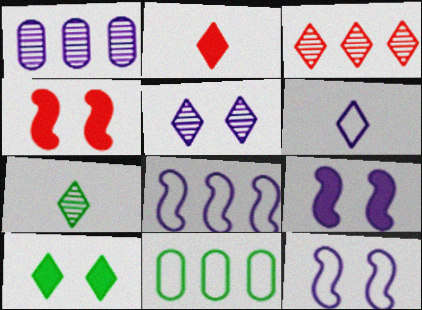[[1, 6, 9], 
[2, 6, 7], 
[3, 5, 7], 
[3, 6, 10]]